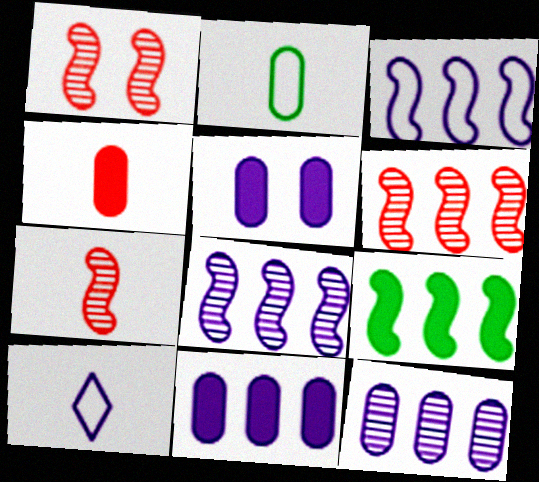[[1, 6, 7], 
[3, 6, 9], 
[5, 8, 10]]